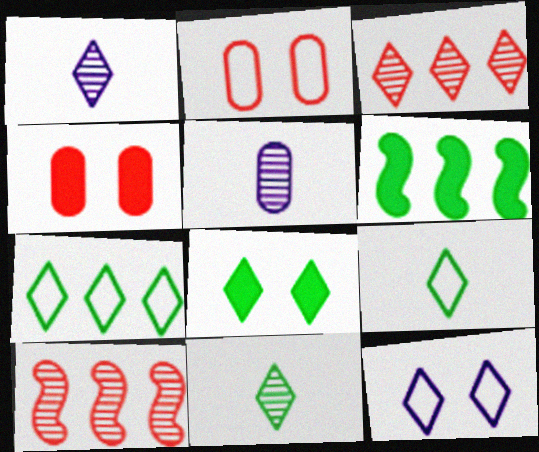[[1, 2, 6], 
[7, 8, 11]]